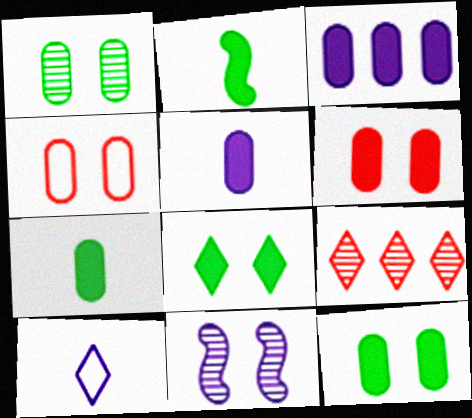[[3, 6, 7], 
[3, 10, 11], 
[4, 8, 11], 
[8, 9, 10]]